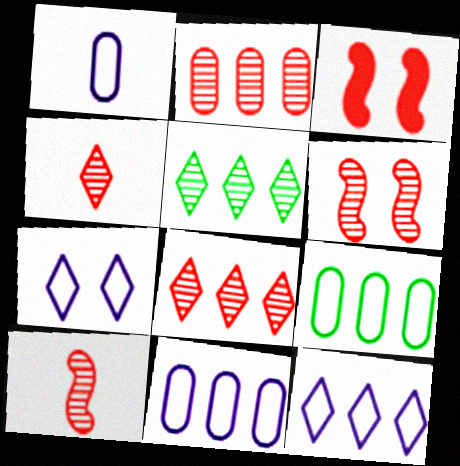[[1, 3, 5], 
[2, 4, 6]]